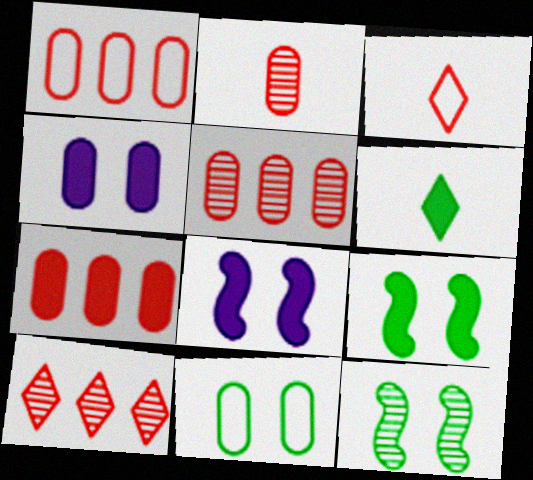[[1, 5, 7], 
[6, 7, 8]]